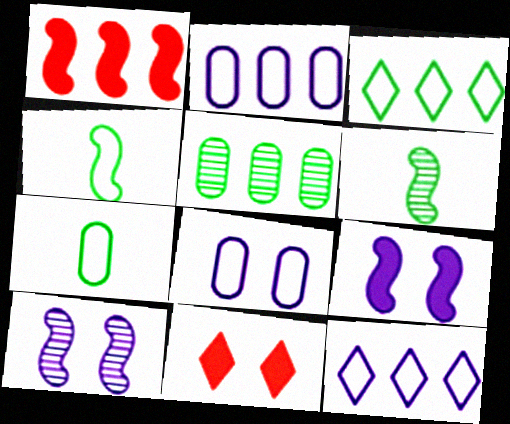[[1, 4, 10], 
[1, 5, 12], 
[2, 6, 11]]